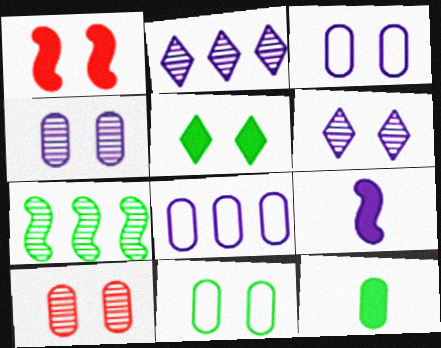[[1, 6, 11], 
[2, 3, 9], 
[6, 8, 9], 
[8, 10, 12]]